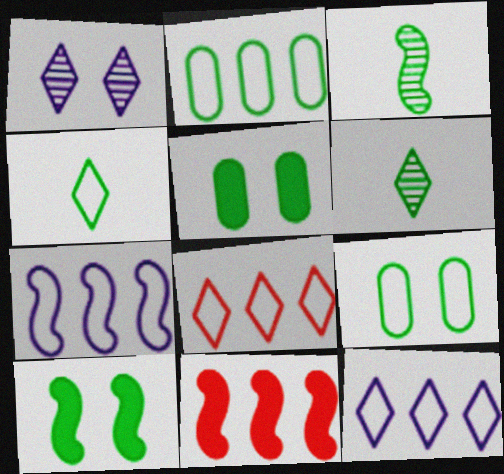[[2, 6, 10], 
[2, 7, 8]]